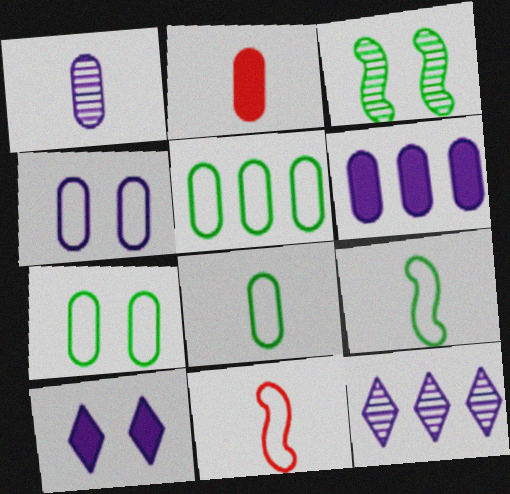[[1, 2, 8], 
[1, 4, 6], 
[5, 7, 8]]